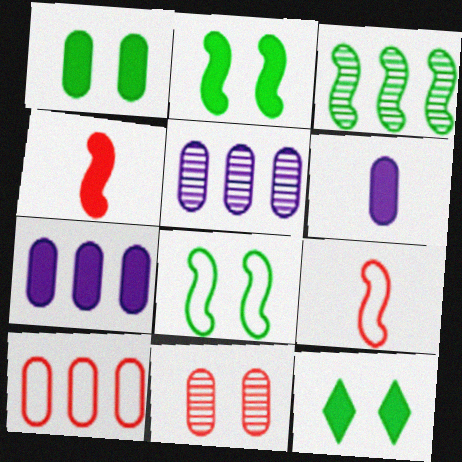[[1, 2, 12], 
[4, 7, 12], 
[5, 9, 12]]